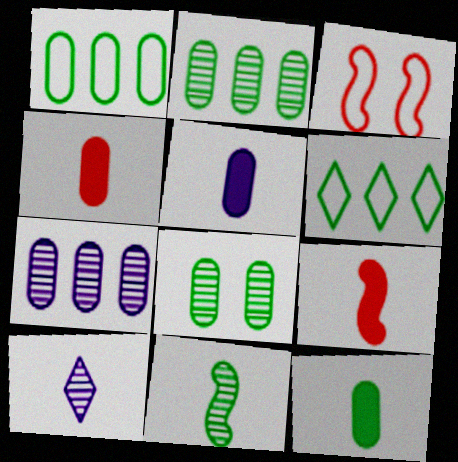[[1, 8, 12], 
[4, 5, 12]]